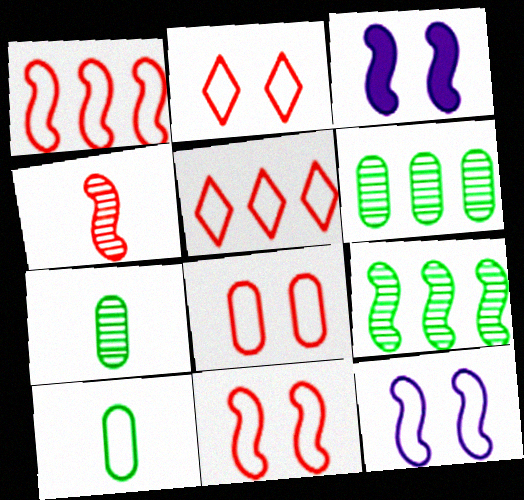[[2, 8, 11], 
[3, 5, 7], 
[5, 10, 12]]